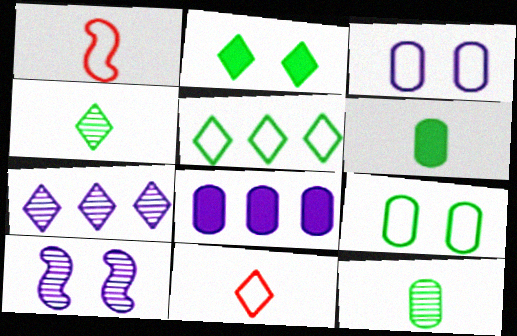[[1, 3, 5], 
[2, 4, 5], 
[2, 7, 11]]